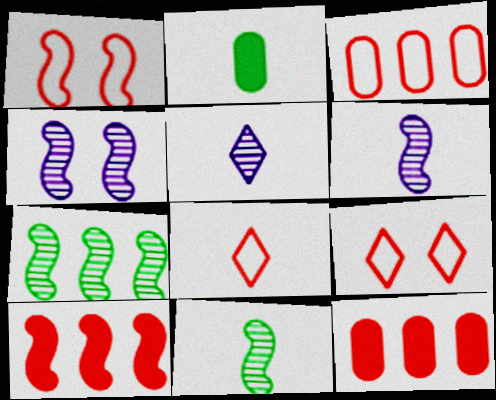[[1, 3, 8], 
[2, 6, 8]]